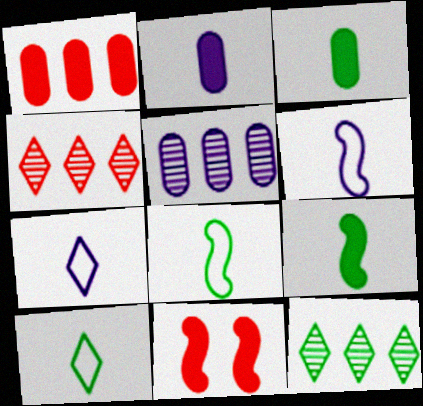[[5, 10, 11]]